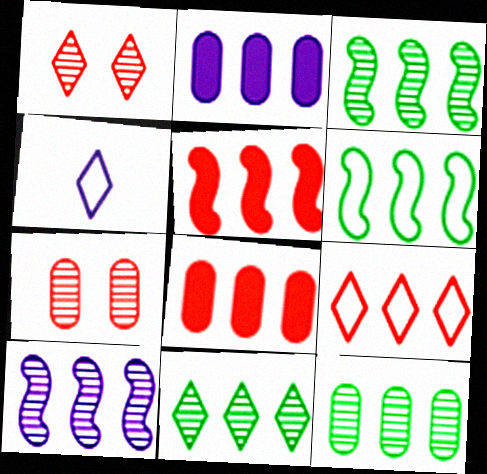[[2, 3, 9], 
[3, 11, 12], 
[5, 6, 10]]